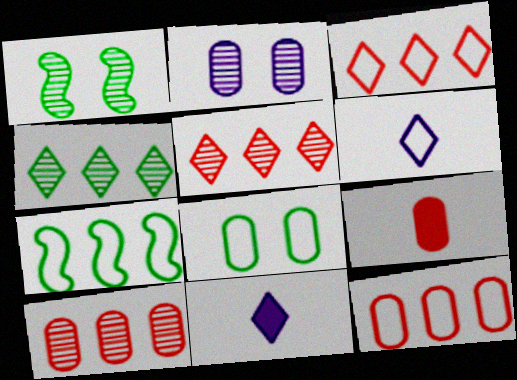[[1, 11, 12]]